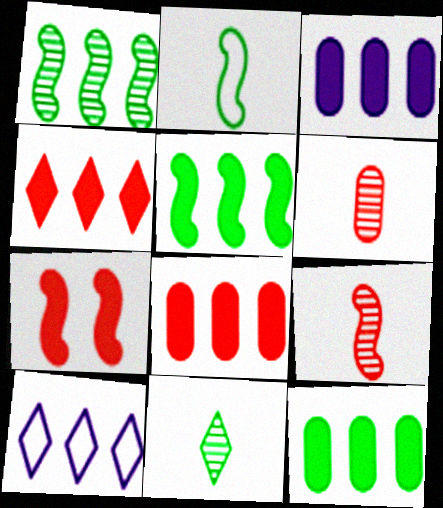[[1, 8, 10], 
[3, 4, 5], 
[3, 8, 12]]